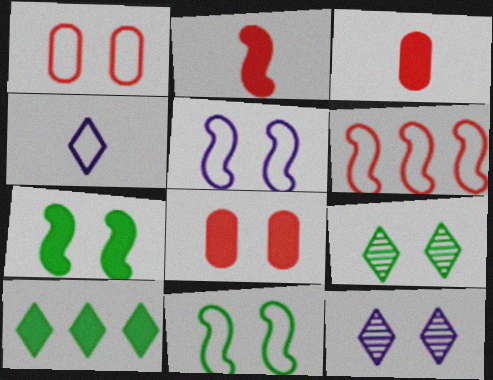[[1, 7, 12], 
[5, 8, 9], 
[8, 11, 12]]